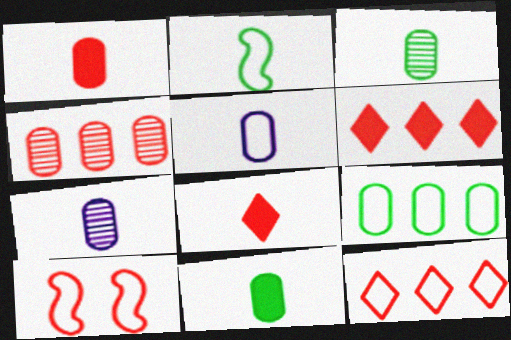[[1, 3, 5], 
[2, 7, 8], 
[4, 8, 10]]